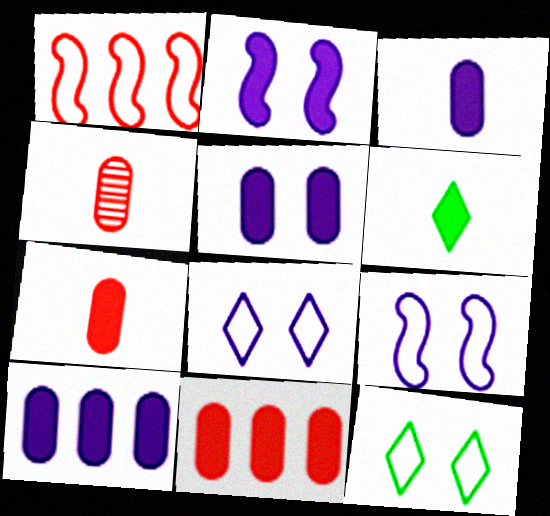[[2, 6, 11], 
[3, 5, 10]]